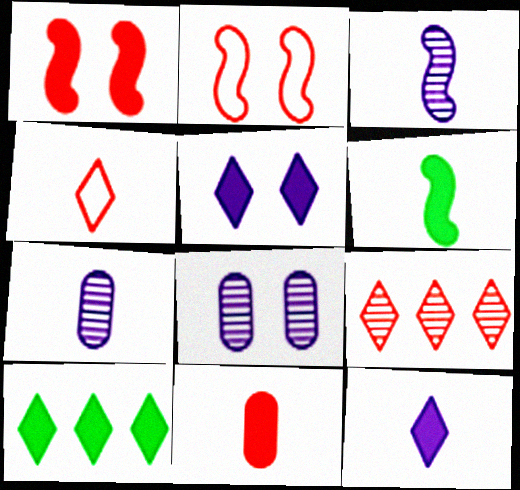[[2, 7, 10], 
[2, 9, 11], 
[4, 6, 7], 
[6, 11, 12]]